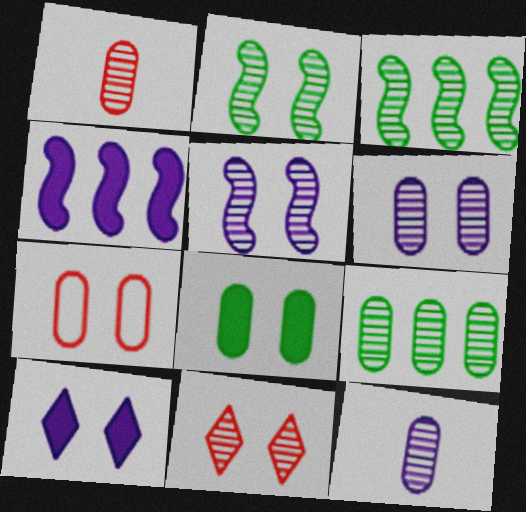[[1, 6, 9], 
[2, 6, 11], 
[2, 7, 10], 
[3, 11, 12], 
[6, 7, 8]]